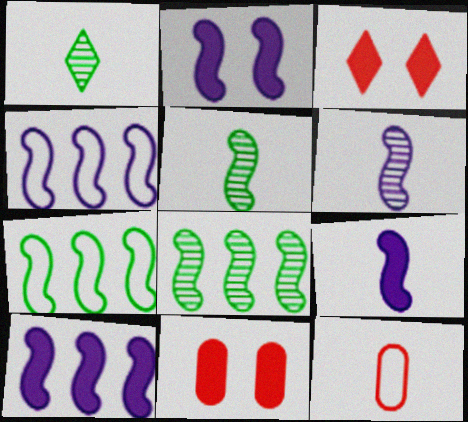[[1, 4, 11], 
[1, 9, 12], 
[2, 4, 6], 
[2, 9, 10]]